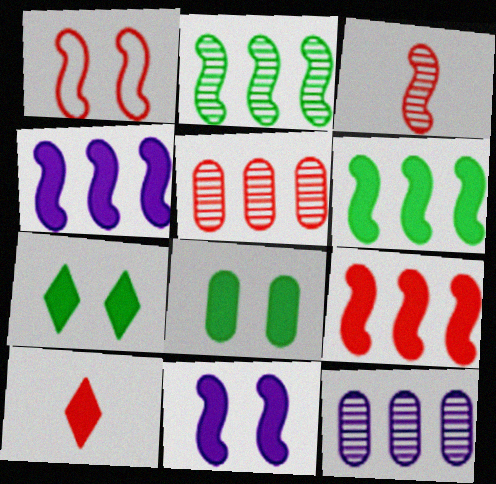[[1, 3, 9], 
[1, 5, 10], 
[4, 6, 9], 
[4, 8, 10]]